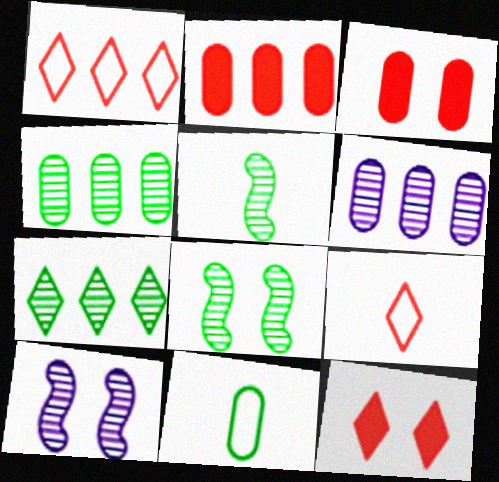[[3, 6, 11]]